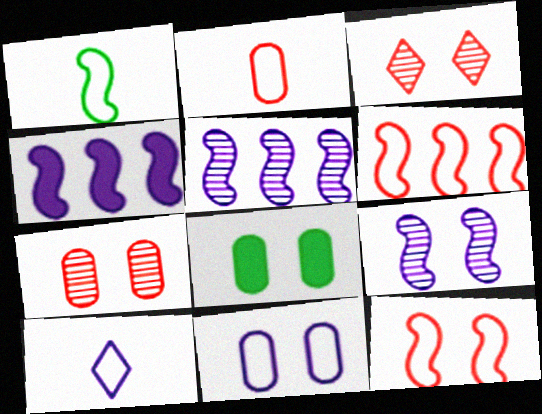[[1, 2, 10], 
[7, 8, 11]]